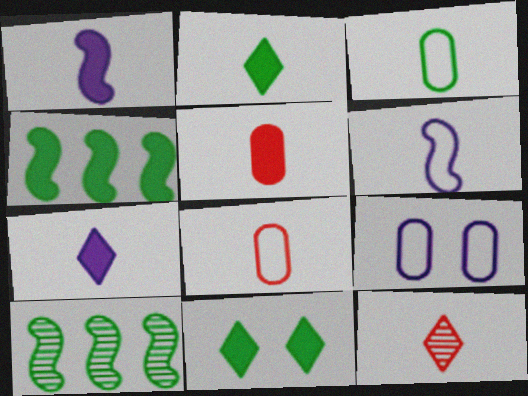[[1, 2, 5], 
[1, 3, 12], 
[3, 10, 11], 
[4, 9, 12]]